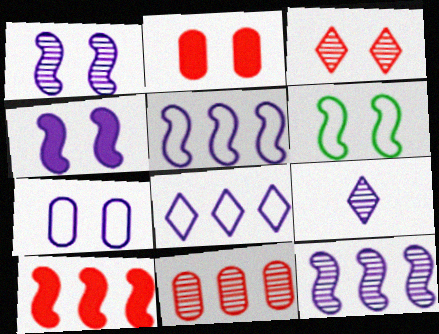[]